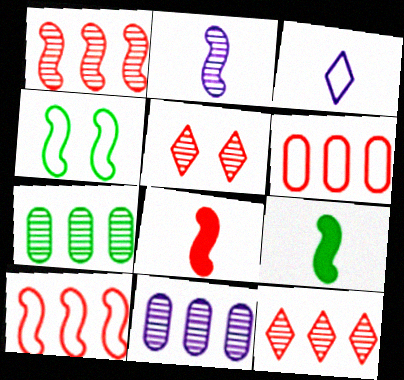[[2, 5, 7], 
[3, 4, 6], 
[5, 6, 8]]